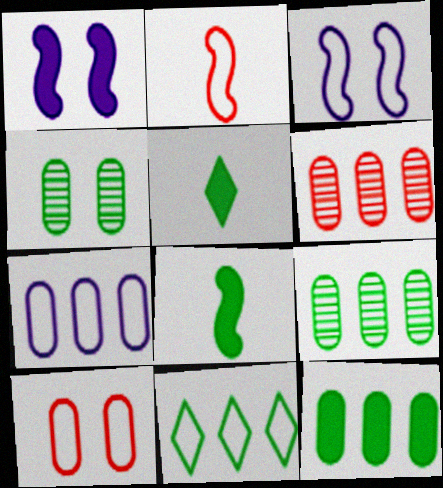[[3, 5, 6], 
[4, 8, 11], 
[6, 7, 12]]